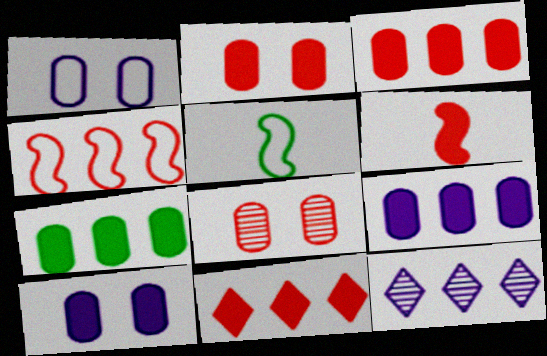[[2, 5, 12], 
[2, 6, 11], 
[3, 7, 9], 
[4, 7, 12]]